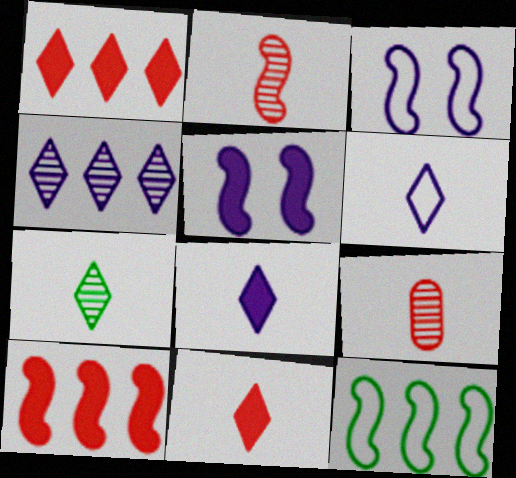[[2, 5, 12], 
[6, 7, 11]]